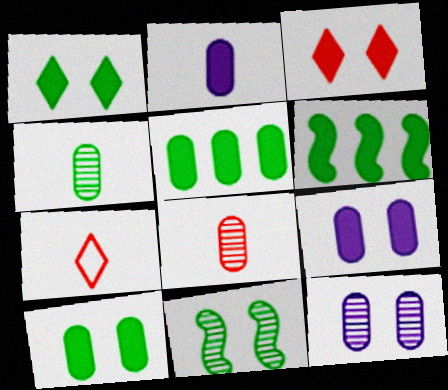[[2, 3, 6], 
[6, 7, 12]]